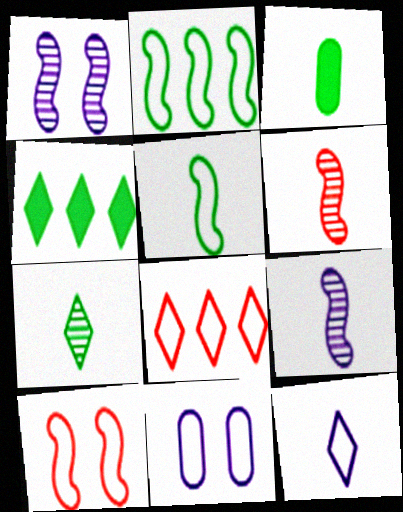[[1, 3, 8], 
[3, 5, 7], 
[3, 6, 12], 
[4, 6, 11], 
[5, 8, 11]]